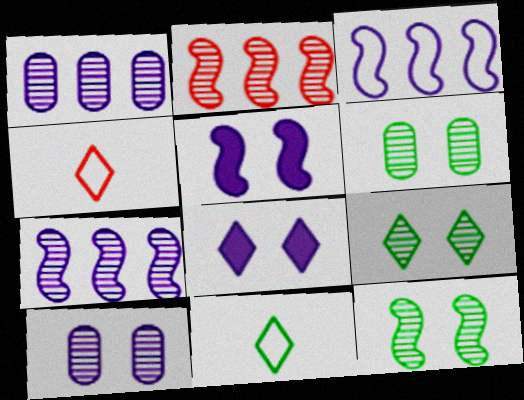[[6, 9, 12]]